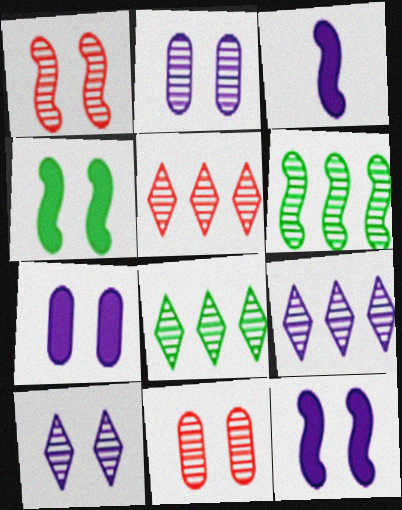[[5, 8, 9]]